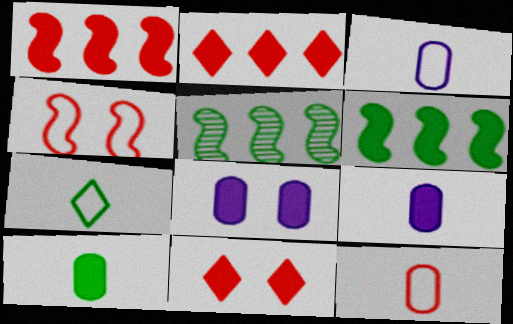[[3, 5, 11], 
[6, 9, 11]]